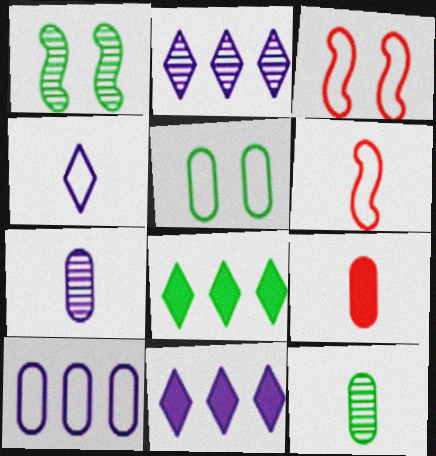[[3, 7, 8], 
[3, 11, 12]]